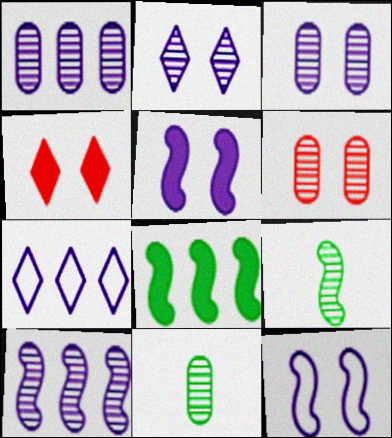[[1, 6, 11]]